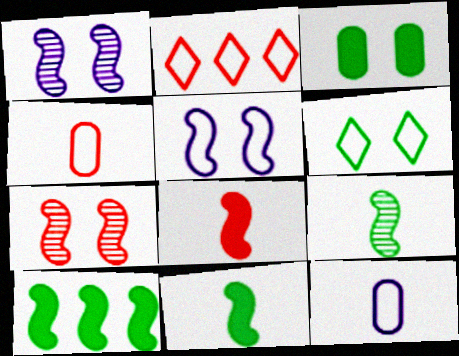[]